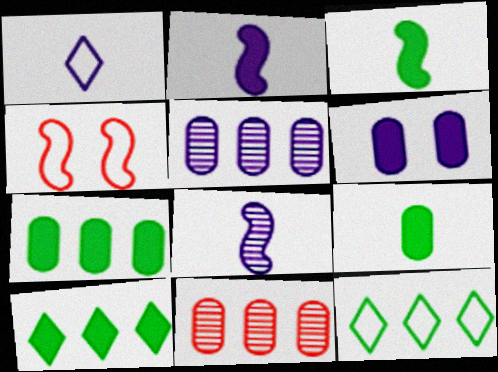[]